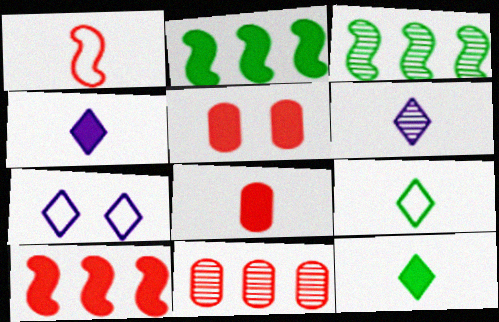[[2, 4, 5], 
[3, 7, 8]]